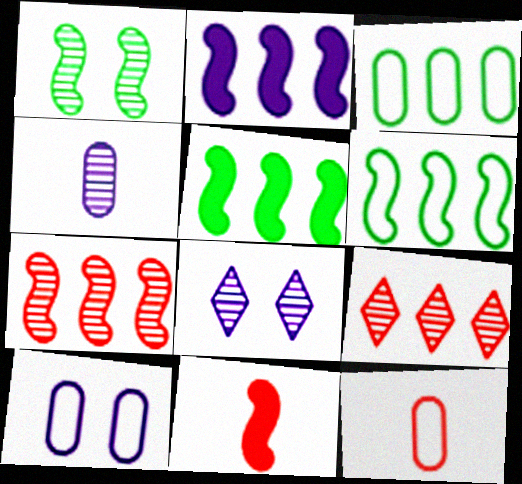[[1, 4, 9], 
[2, 3, 9], 
[2, 6, 7], 
[3, 8, 11], 
[3, 10, 12], 
[5, 8, 12]]